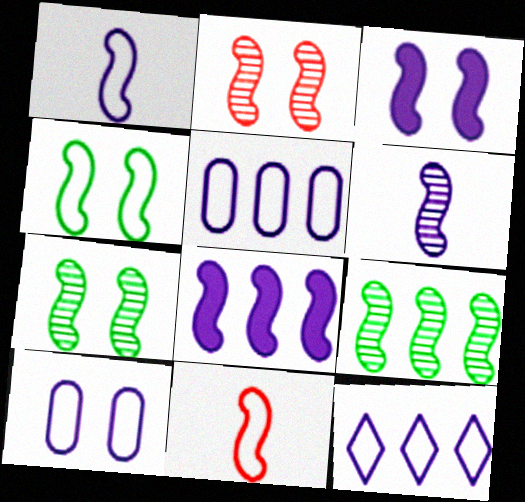[[1, 10, 12], 
[2, 3, 4], 
[2, 6, 9], 
[3, 9, 11], 
[7, 8, 11]]